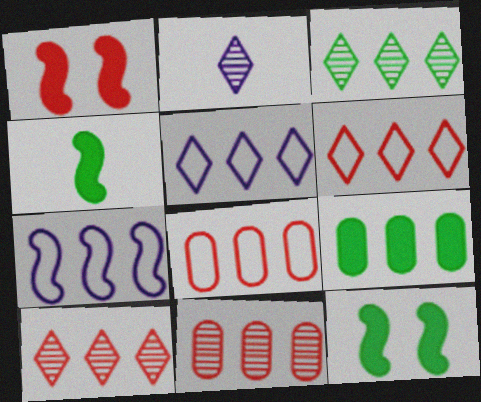[[2, 8, 12], 
[7, 9, 10]]